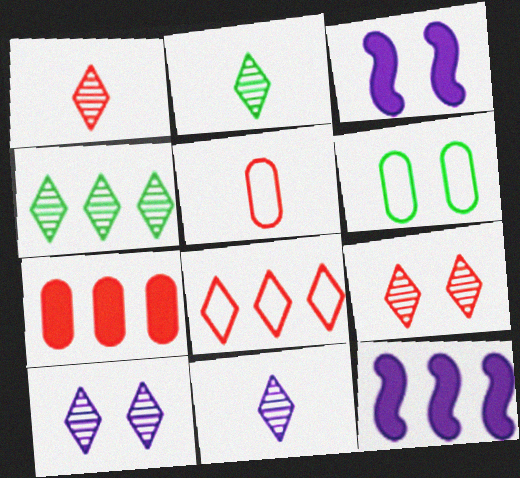[[1, 2, 11], 
[1, 4, 10], 
[1, 6, 12], 
[3, 4, 5], 
[3, 6, 9], 
[4, 9, 11]]